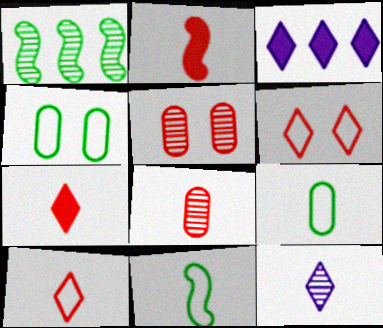[[1, 5, 12], 
[2, 8, 10], 
[2, 9, 12], 
[3, 5, 11]]